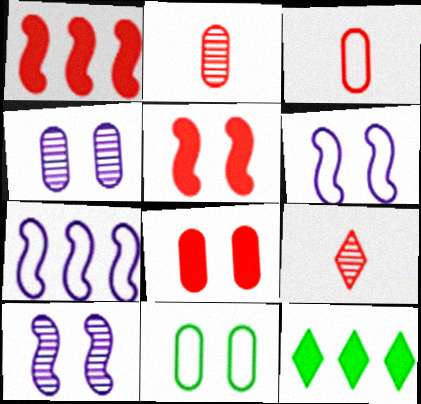[[2, 6, 12], 
[3, 10, 12], 
[4, 8, 11]]